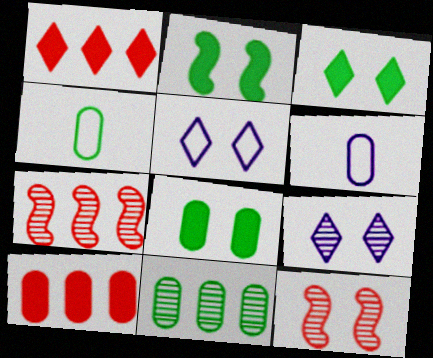[[2, 3, 8], 
[3, 6, 7], 
[4, 8, 11], 
[5, 8, 12]]